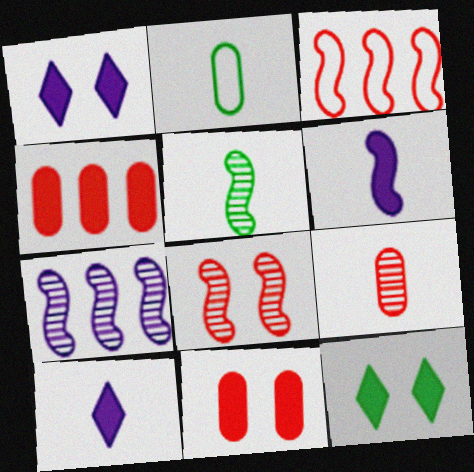[[4, 6, 12], 
[5, 7, 8]]